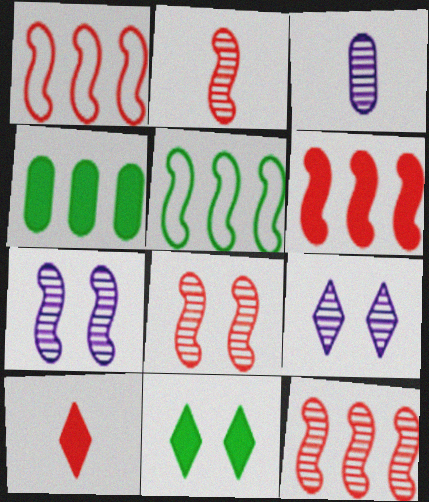[[1, 3, 11], 
[1, 6, 12], 
[2, 8, 12]]